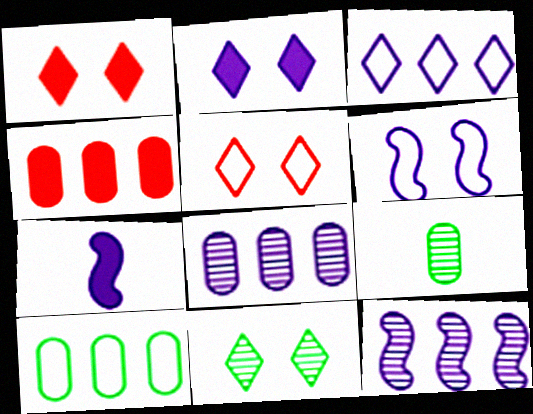[[2, 5, 11], 
[4, 8, 10], 
[6, 7, 12]]